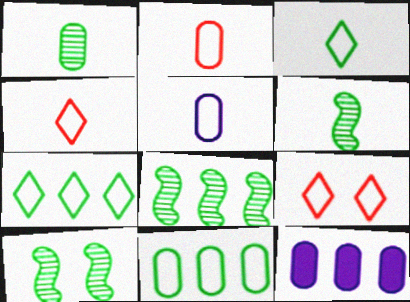[[4, 10, 12], 
[6, 8, 10], 
[6, 9, 12]]